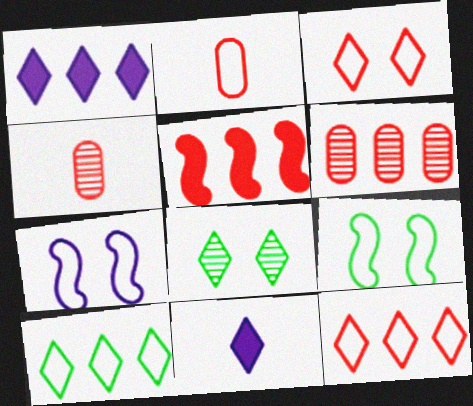[[1, 4, 9], 
[2, 7, 10], 
[3, 4, 5], 
[5, 6, 12], 
[6, 9, 11], 
[8, 11, 12]]